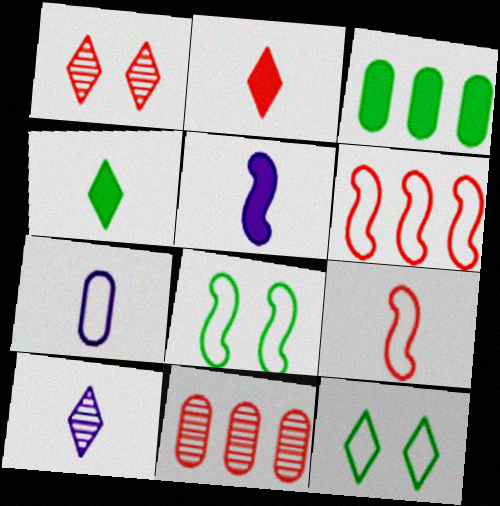[[5, 7, 10], 
[5, 11, 12], 
[6, 7, 12]]